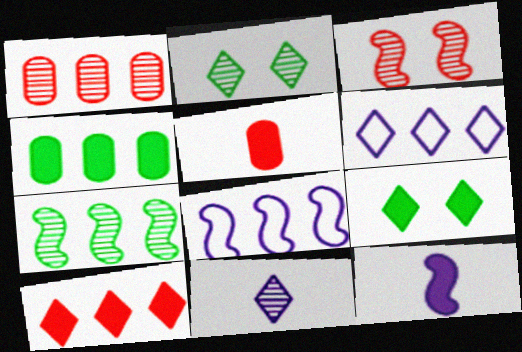[[2, 5, 8]]